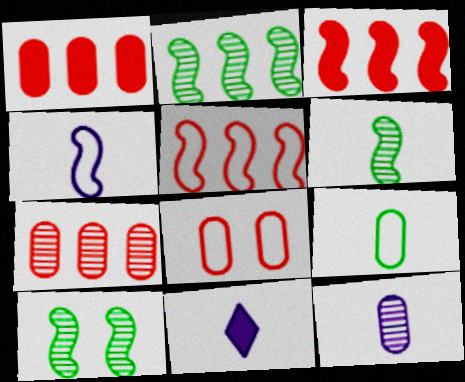[[2, 6, 10], 
[2, 8, 11], 
[3, 4, 10], 
[4, 11, 12]]